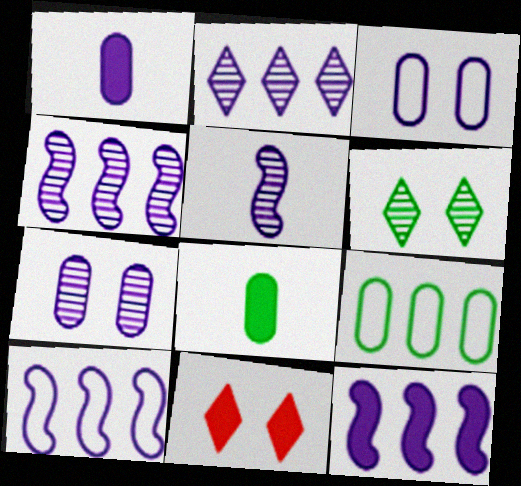[[2, 5, 7], 
[4, 10, 12], 
[5, 9, 11], 
[8, 11, 12]]